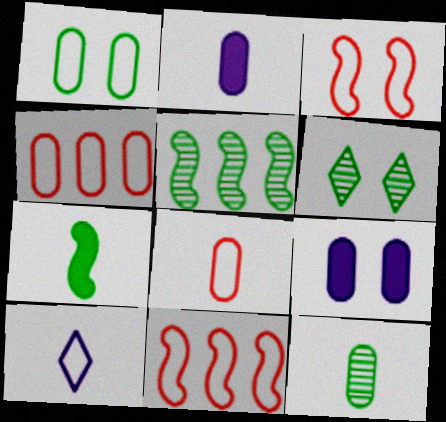[[1, 10, 11], 
[2, 6, 11], 
[2, 8, 12], 
[3, 6, 9], 
[4, 9, 12], 
[5, 6, 12]]